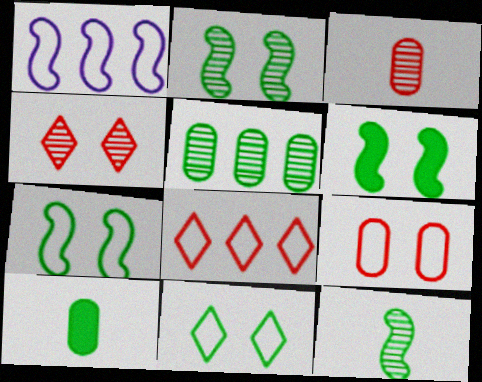[[1, 4, 10], 
[2, 6, 7]]